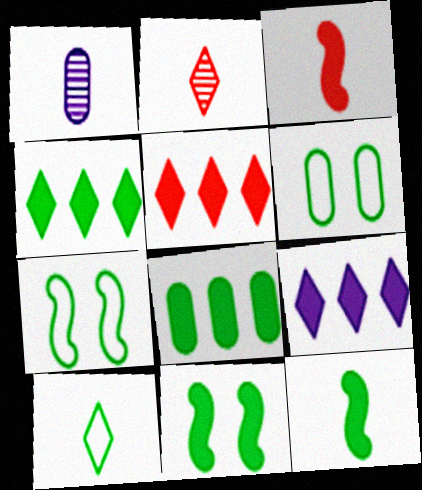[[1, 3, 10], 
[1, 5, 7], 
[4, 5, 9]]